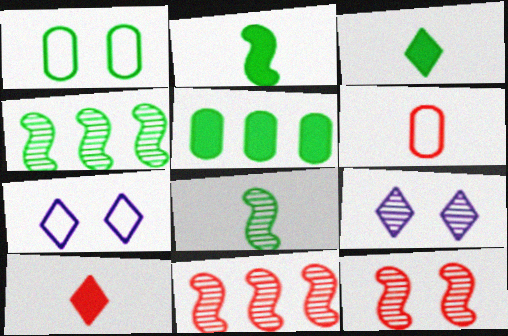[[1, 3, 4]]